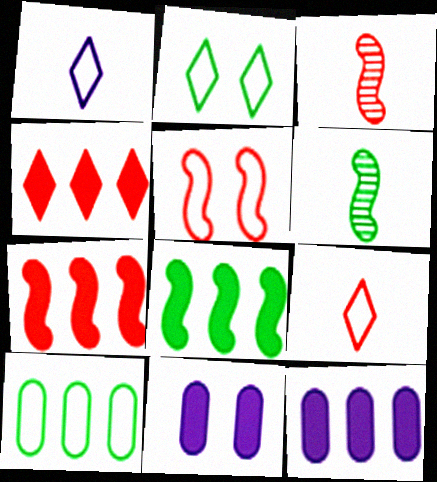[[1, 5, 10], 
[2, 3, 12], 
[3, 5, 7], 
[4, 8, 12]]